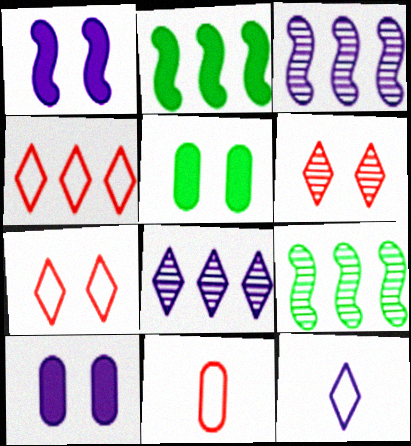[[3, 10, 12]]